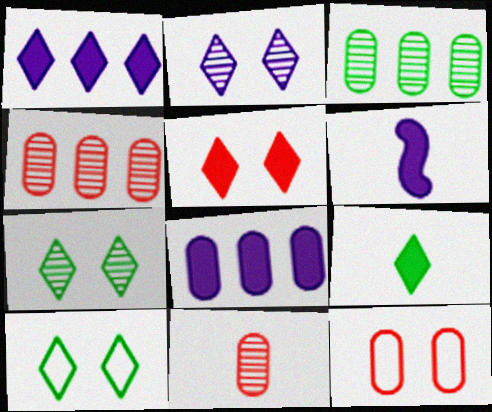[[1, 5, 9], 
[2, 5, 10], 
[4, 6, 10]]